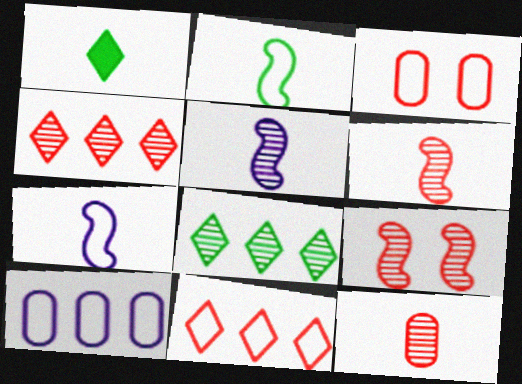[[1, 7, 12], 
[1, 9, 10], 
[4, 9, 12]]